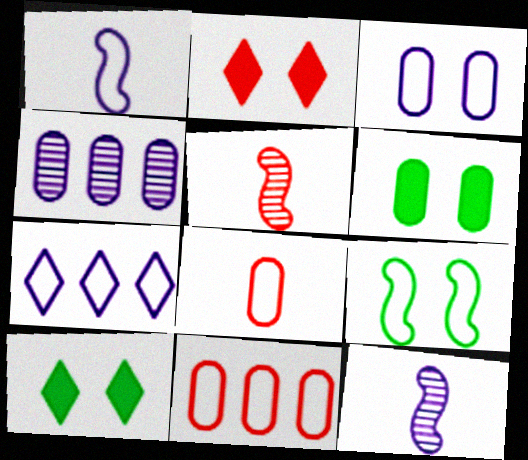[[1, 3, 7], 
[2, 5, 11], 
[4, 6, 8], 
[5, 6, 7], 
[7, 8, 9], 
[10, 11, 12]]